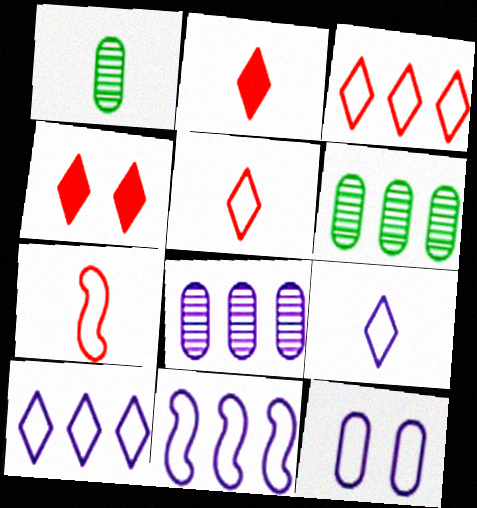[[1, 4, 11], 
[9, 11, 12]]